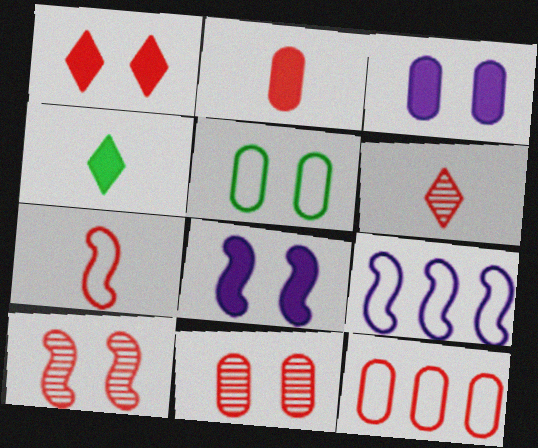[[2, 6, 7], 
[2, 11, 12], 
[3, 5, 11], 
[4, 9, 11]]